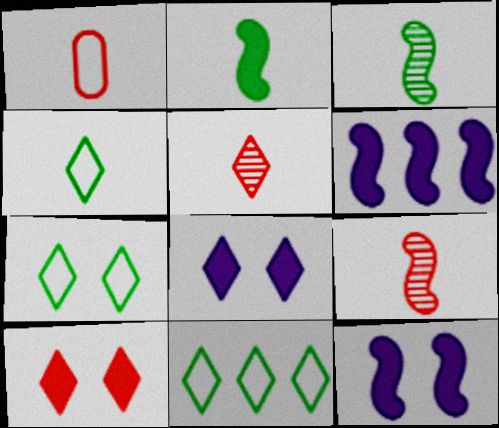[[4, 7, 11], 
[5, 8, 11]]